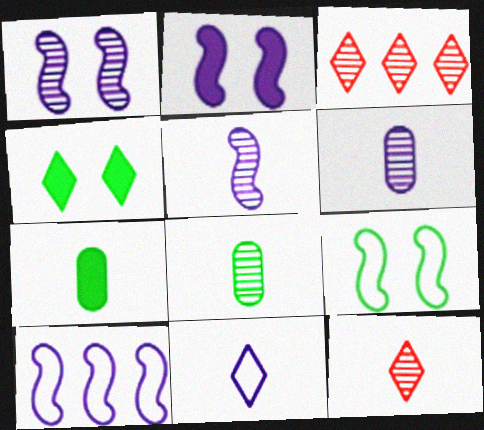[[1, 3, 8], 
[2, 5, 10], 
[3, 4, 11], 
[5, 8, 12]]